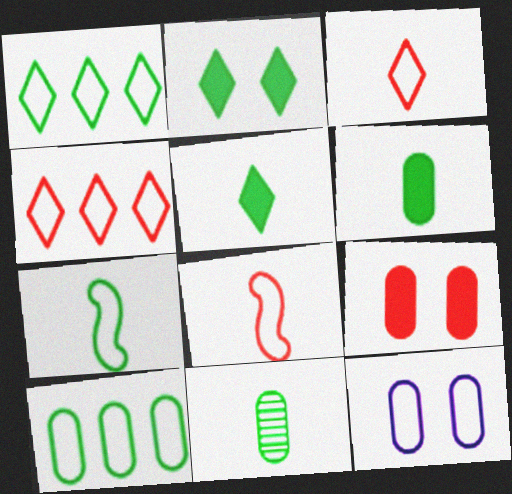[[1, 8, 12], 
[4, 7, 12], 
[5, 7, 11]]